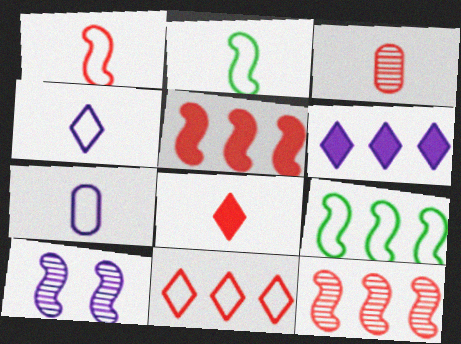[[1, 3, 8], 
[2, 5, 10], 
[6, 7, 10]]